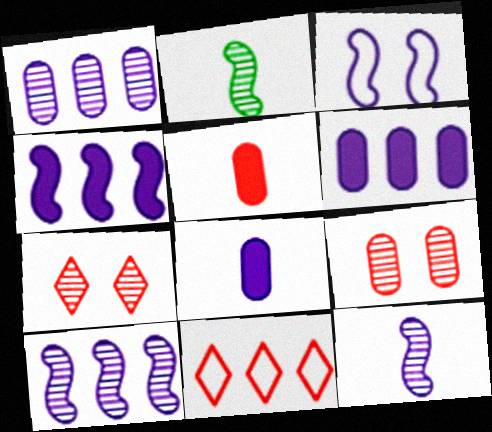[[1, 2, 7], 
[3, 4, 12]]